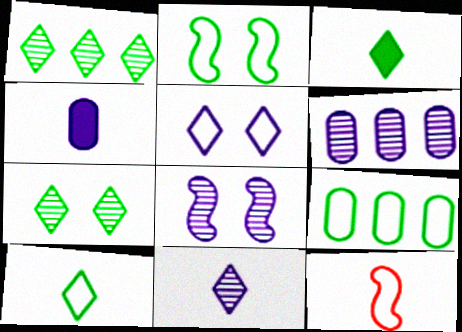[[2, 9, 10], 
[5, 9, 12], 
[6, 8, 11]]